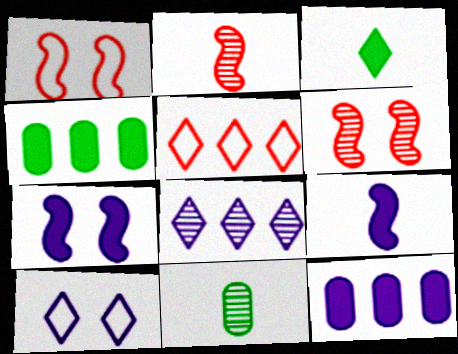[[2, 4, 10], 
[5, 7, 11], 
[6, 8, 11]]